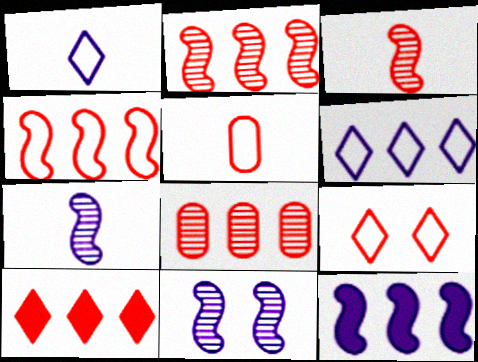[[4, 5, 9], 
[4, 8, 10]]